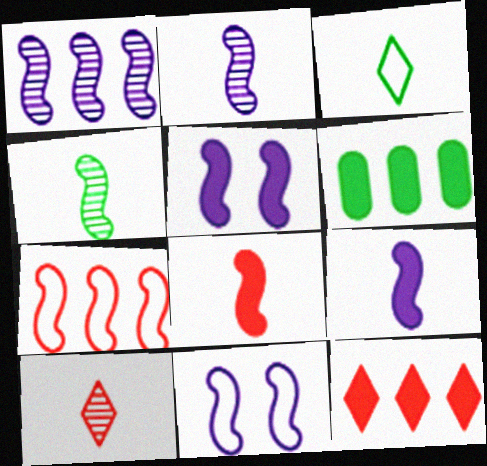[[1, 9, 11], 
[4, 5, 7], 
[6, 10, 11]]